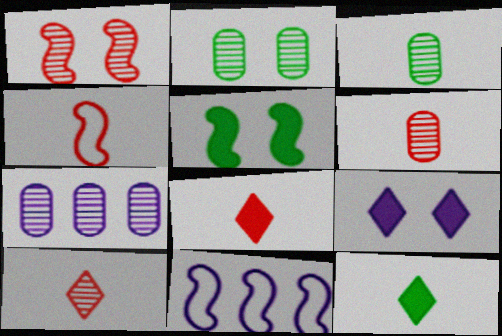[[2, 6, 7], 
[2, 8, 11], 
[4, 6, 8]]